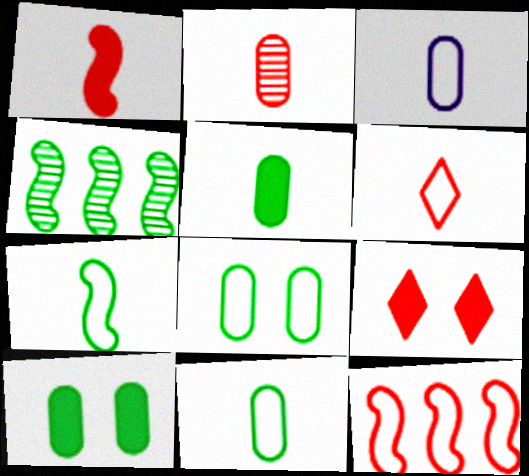[[1, 2, 6], 
[2, 3, 5], 
[2, 9, 12], 
[3, 4, 9], 
[3, 6, 7]]